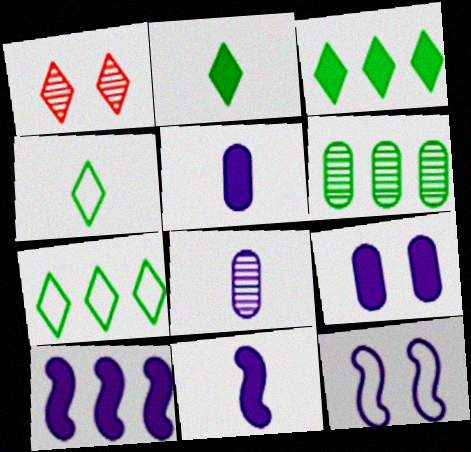[]